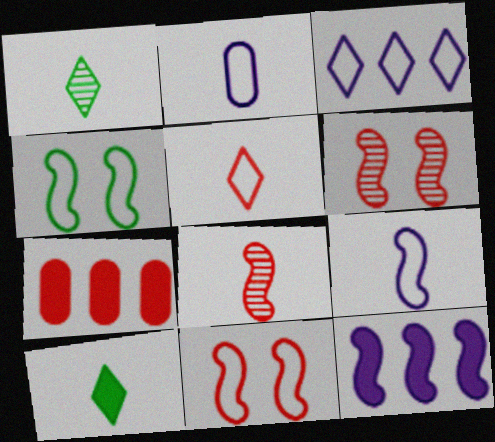[[2, 8, 10], 
[4, 8, 12], 
[5, 6, 7]]